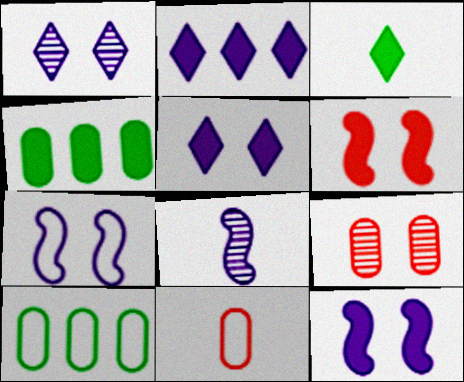[[3, 8, 11]]